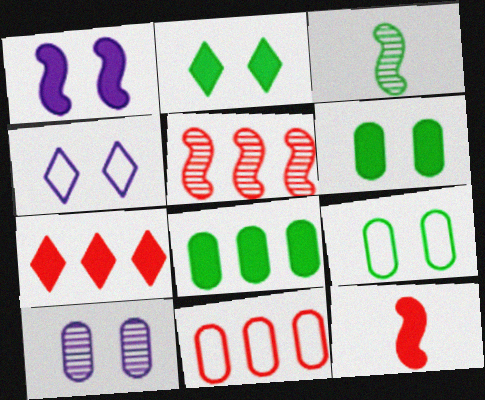[[1, 4, 10], 
[5, 7, 11]]